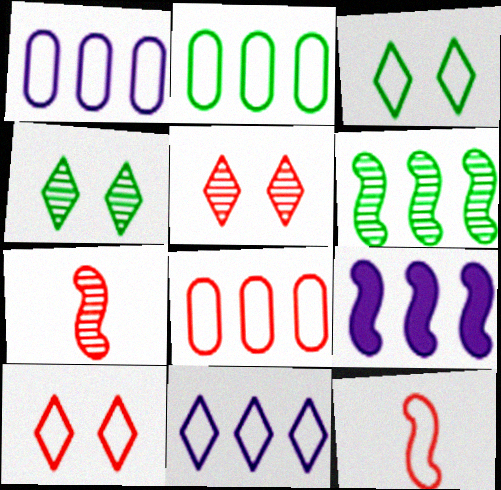[[1, 2, 8], 
[1, 3, 12], 
[8, 10, 12]]